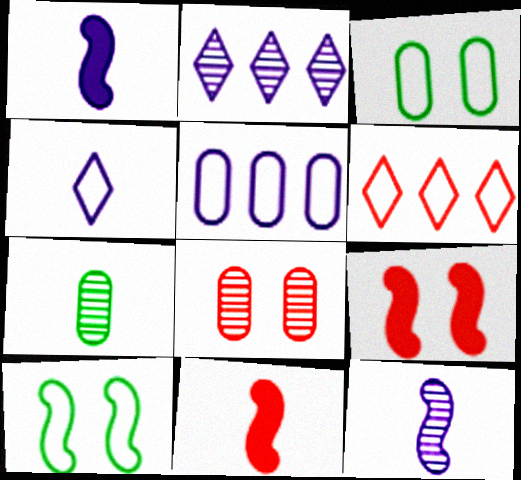[[2, 3, 11], 
[4, 7, 11], 
[6, 8, 11]]